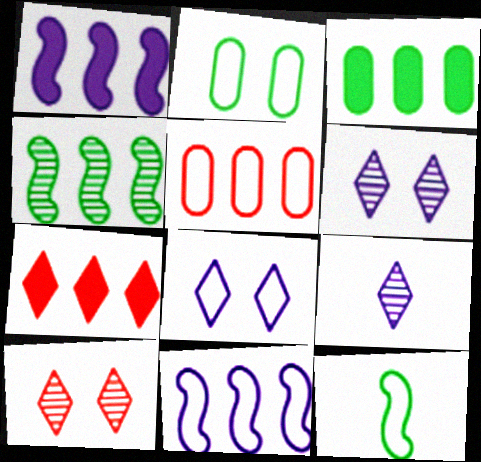[[1, 3, 7], 
[5, 8, 12]]